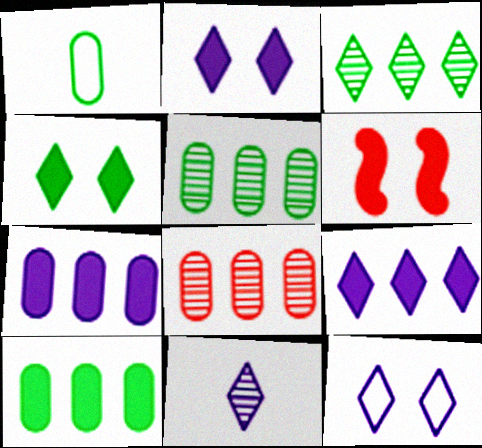[[9, 11, 12]]